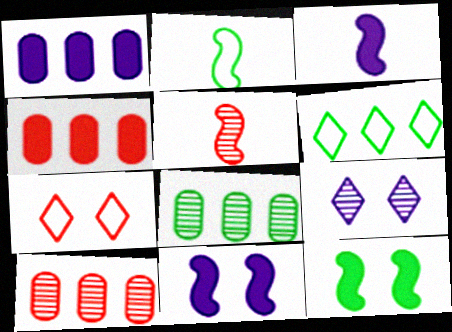[[2, 3, 5], 
[2, 4, 9], 
[3, 7, 8], 
[4, 5, 7], 
[5, 8, 9]]